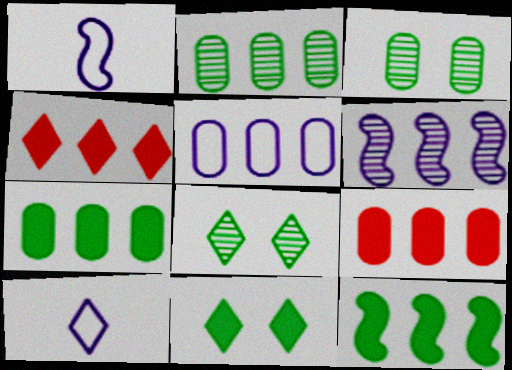[[1, 3, 4], 
[1, 8, 9], 
[2, 5, 9], 
[4, 8, 10]]